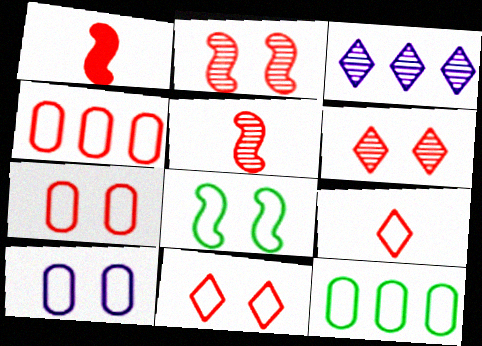[[1, 4, 6], 
[8, 10, 11]]